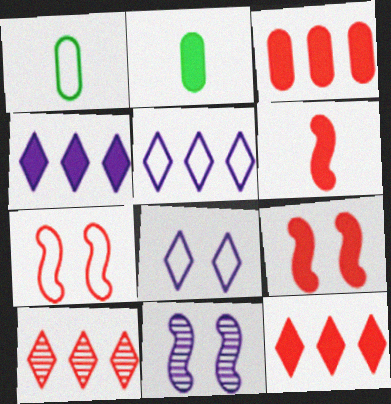[[1, 5, 7], 
[1, 11, 12], 
[2, 4, 9]]